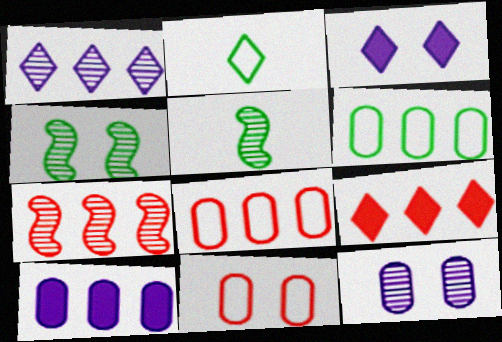[[3, 4, 11], 
[3, 5, 8], 
[7, 8, 9]]